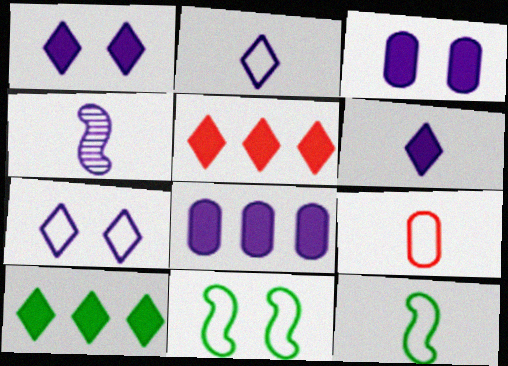[[2, 9, 12], 
[4, 7, 8]]